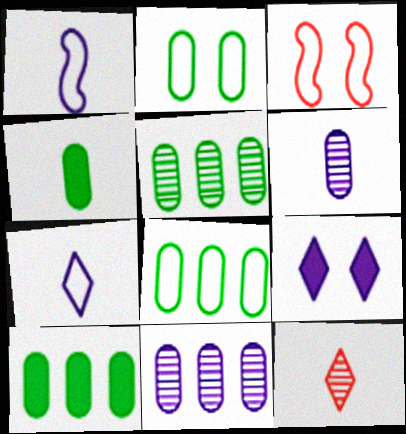[[1, 4, 12], 
[1, 9, 11], 
[2, 4, 5], 
[3, 7, 8], 
[5, 8, 10]]